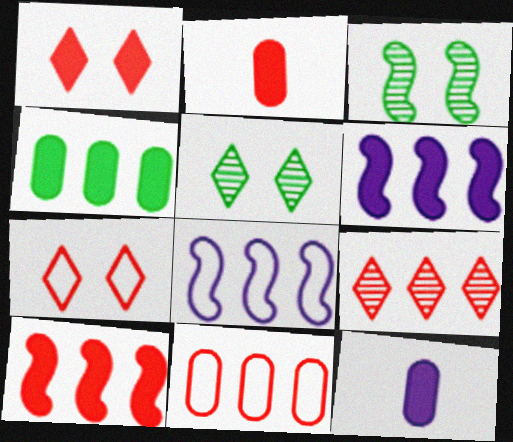[[1, 2, 10], 
[2, 5, 8], 
[4, 8, 9], 
[9, 10, 11]]